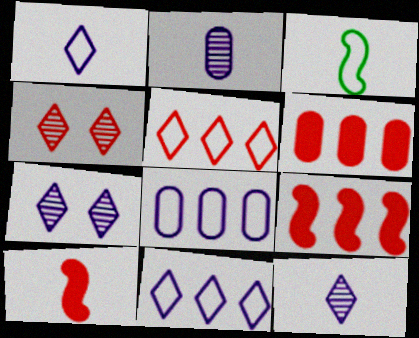[[3, 6, 7]]